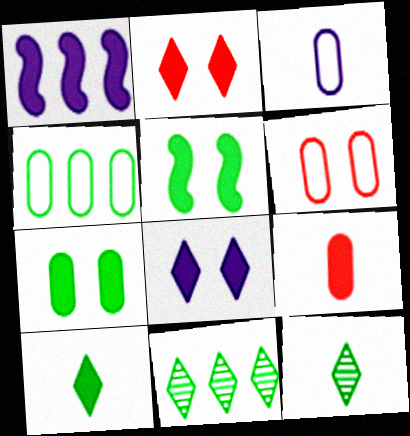[[1, 6, 12], 
[3, 4, 6], 
[4, 5, 12]]